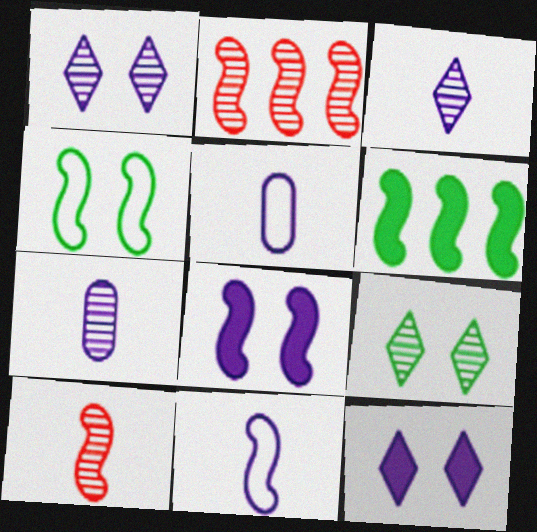[[2, 7, 9]]